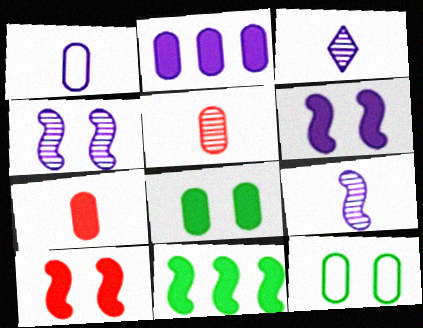[[2, 5, 12], 
[2, 7, 8]]